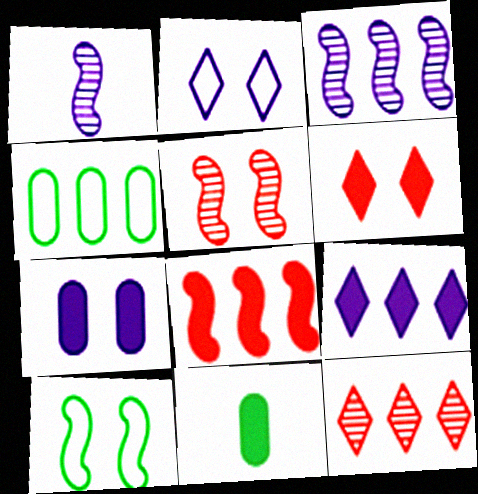[[1, 4, 6], 
[1, 8, 10]]